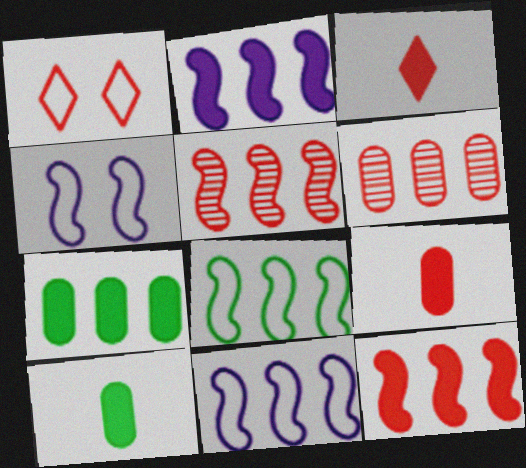[[1, 5, 9], 
[2, 5, 8]]